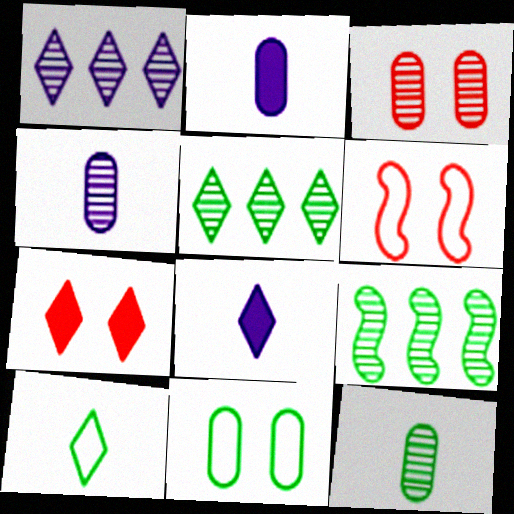[[1, 7, 10], 
[2, 5, 6], 
[3, 6, 7]]